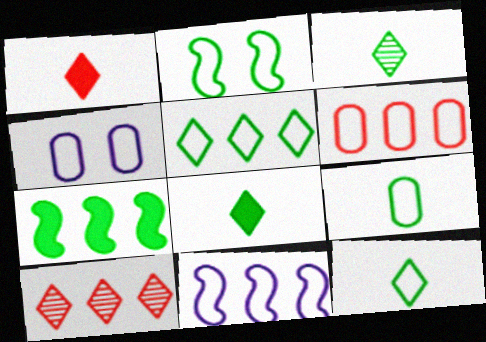[[2, 5, 9], 
[3, 8, 12], 
[4, 6, 9], 
[5, 6, 11]]